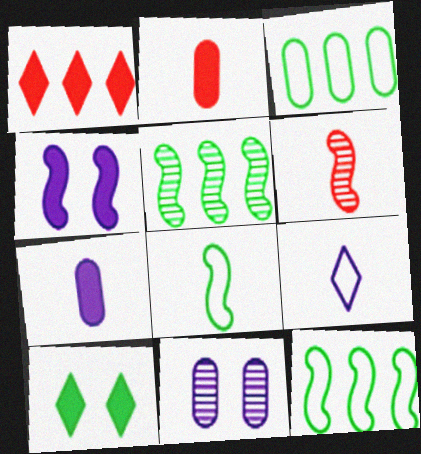[[1, 8, 11], 
[2, 3, 11], 
[4, 6, 12]]